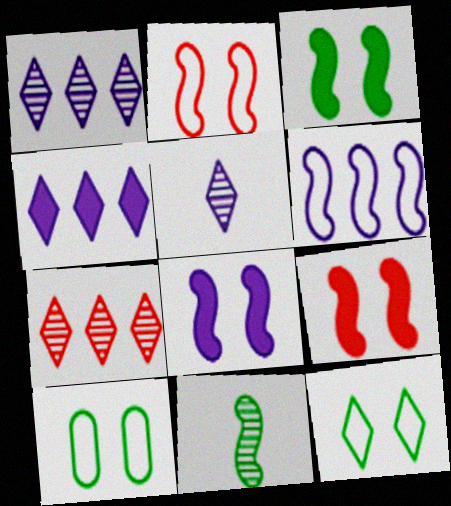[[3, 8, 9], 
[6, 9, 11]]